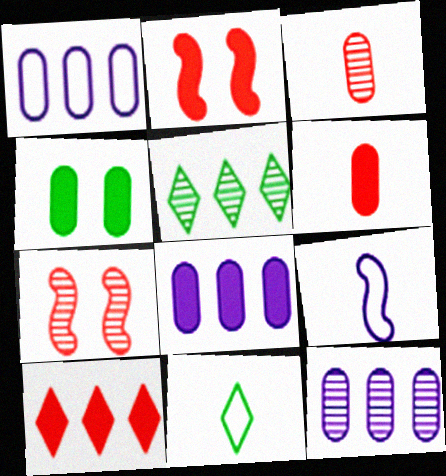[[1, 3, 4], 
[1, 8, 12], 
[2, 6, 10], 
[2, 11, 12], 
[4, 6, 8], 
[7, 8, 11]]